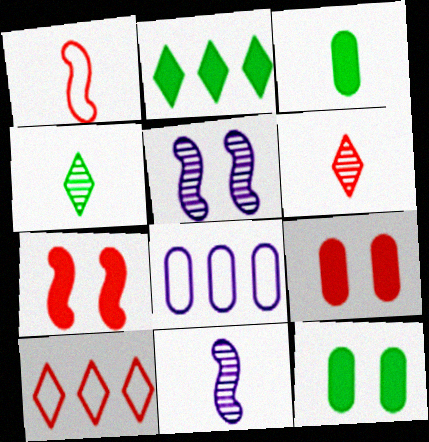[[3, 5, 10], 
[4, 7, 8], 
[10, 11, 12]]